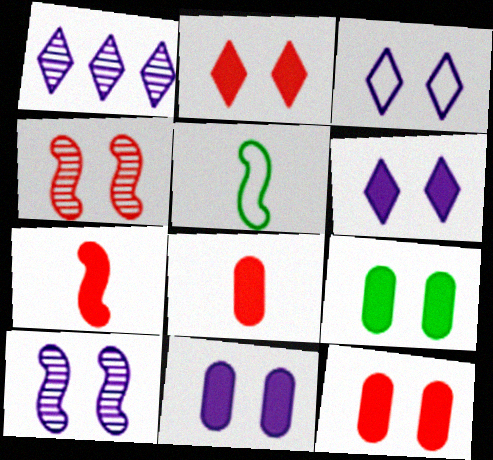[[1, 5, 12], 
[3, 4, 9], 
[3, 10, 11], 
[9, 11, 12]]